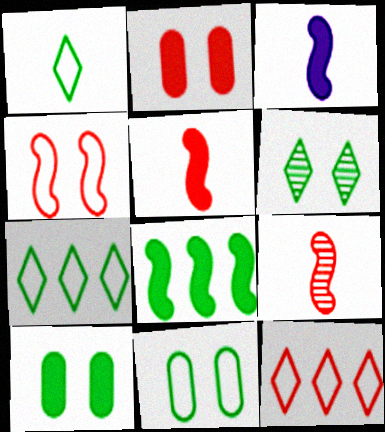[[2, 9, 12]]